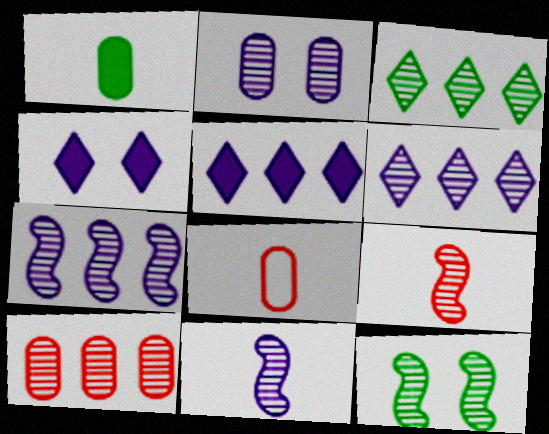[[2, 3, 9], 
[2, 6, 11], 
[3, 7, 10], 
[5, 8, 12], 
[7, 9, 12]]